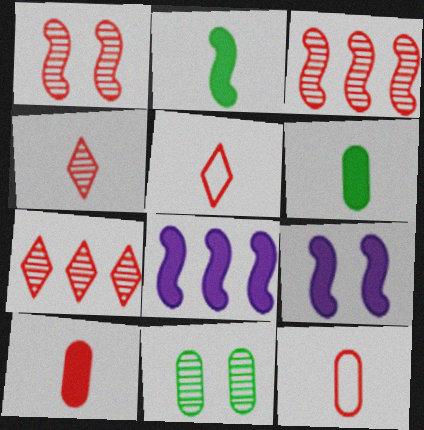[[5, 8, 11]]